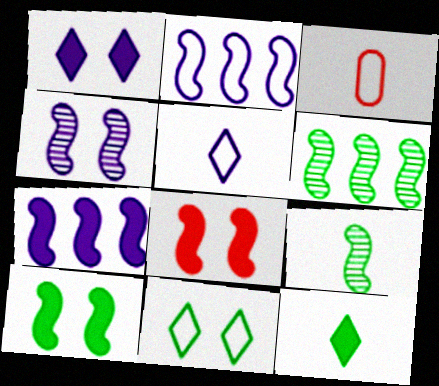[[1, 3, 6], 
[2, 3, 11], 
[2, 8, 9]]